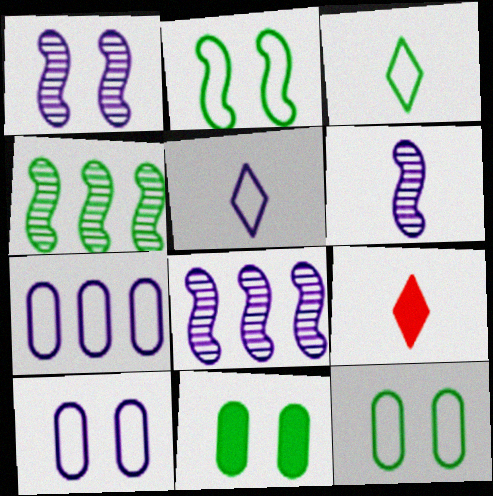[[1, 6, 8], 
[3, 4, 11], 
[4, 9, 10], 
[8, 9, 12]]